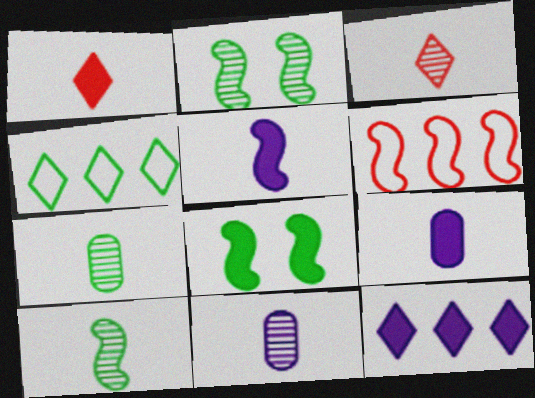[[2, 5, 6], 
[3, 10, 11], 
[4, 7, 8]]